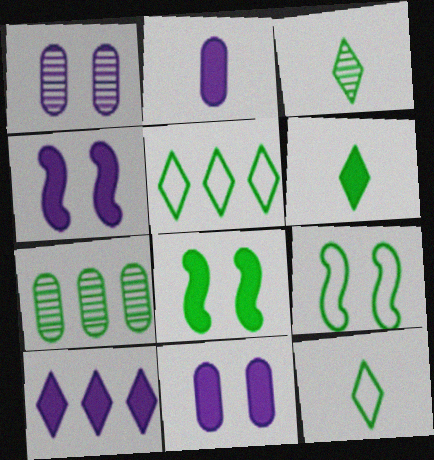[[2, 4, 10], 
[3, 6, 12], 
[6, 7, 9], 
[7, 8, 12]]